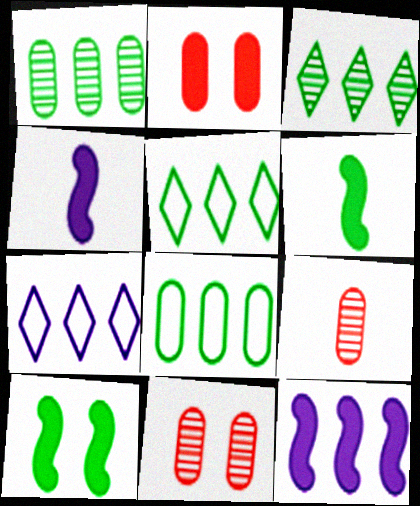[[4, 5, 11], 
[6, 7, 11], 
[7, 9, 10]]